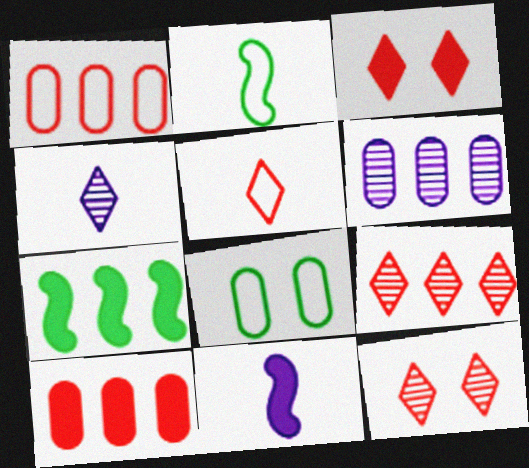[[2, 3, 6], 
[3, 5, 9], 
[8, 9, 11]]